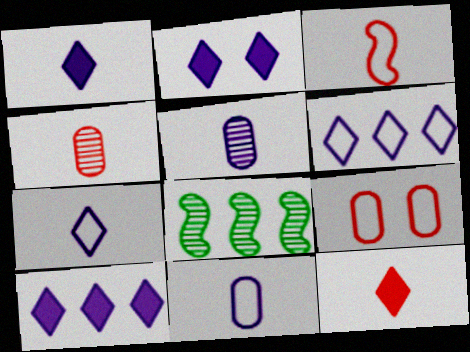[[1, 2, 10], 
[1, 8, 9], 
[3, 4, 12]]